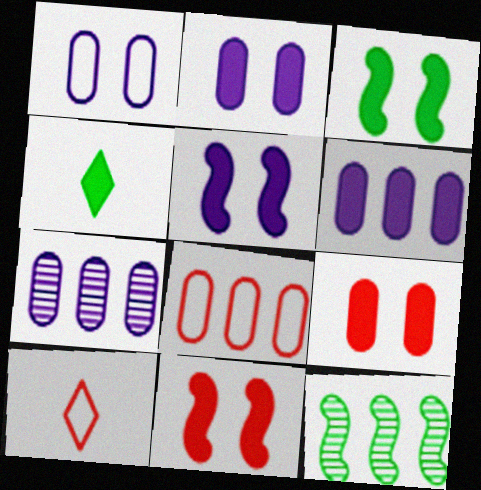[[2, 10, 12], 
[3, 5, 11], 
[3, 7, 10], 
[4, 6, 11]]